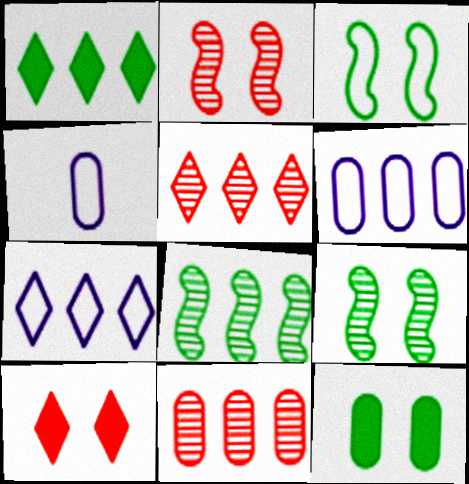[[1, 2, 4], 
[1, 5, 7], 
[4, 8, 10], 
[4, 11, 12]]